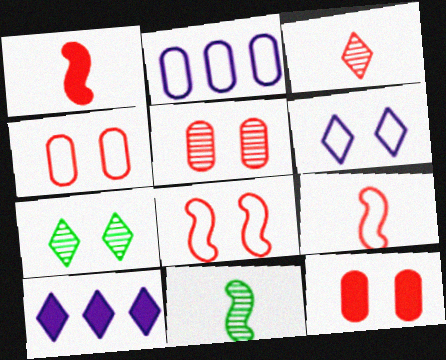[[1, 2, 7], 
[4, 5, 12], 
[4, 10, 11]]